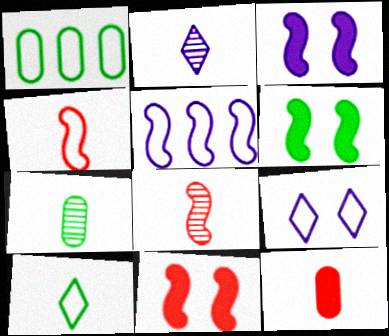[[1, 2, 11], 
[1, 4, 9], 
[2, 7, 8], 
[3, 6, 11], 
[5, 6, 8]]